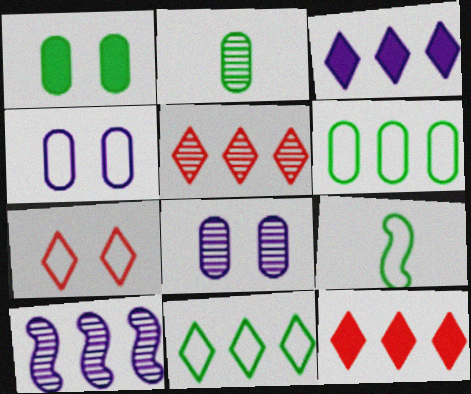[[1, 2, 6], 
[3, 5, 11], 
[6, 10, 12], 
[8, 9, 12]]